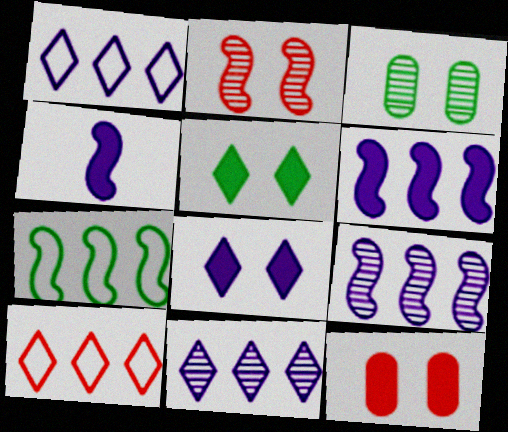[[2, 4, 7], 
[3, 4, 10]]